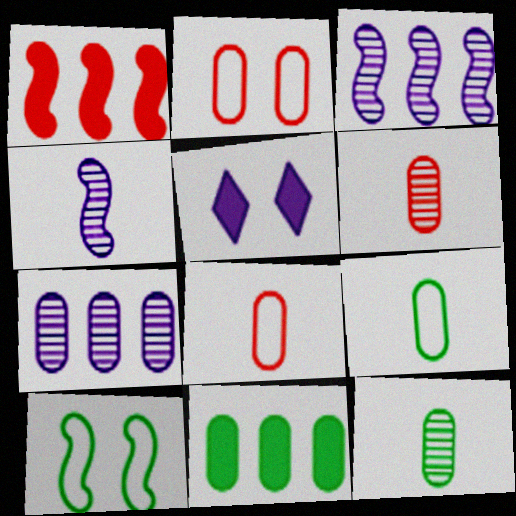[[1, 4, 10]]